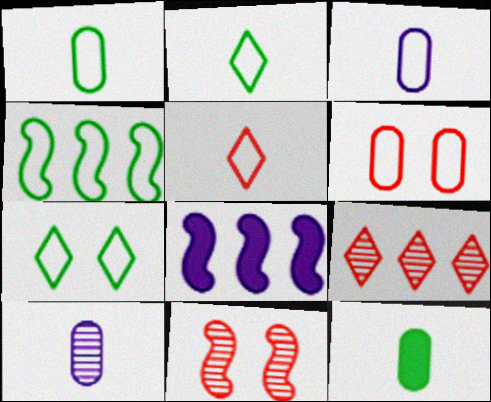[[1, 4, 7]]